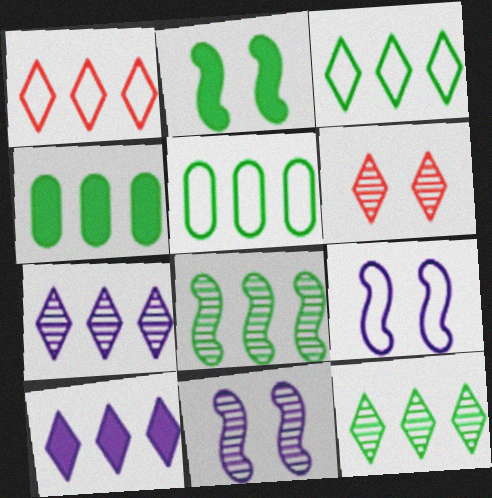[[1, 10, 12], 
[3, 4, 8]]